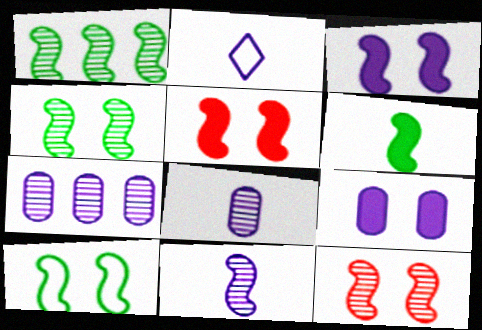[[1, 6, 10], 
[1, 11, 12], 
[2, 3, 7], 
[3, 10, 12]]